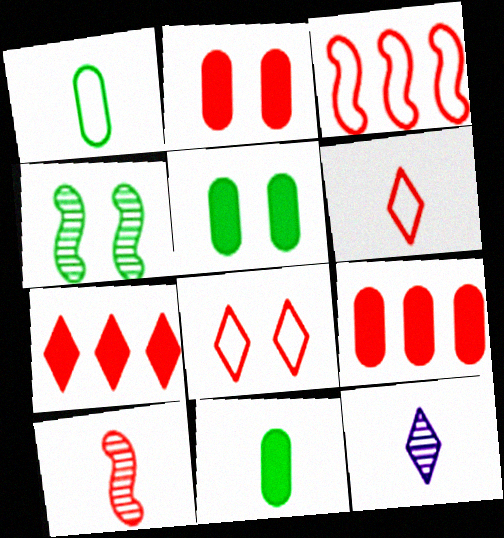[[3, 5, 12], 
[8, 9, 10]]